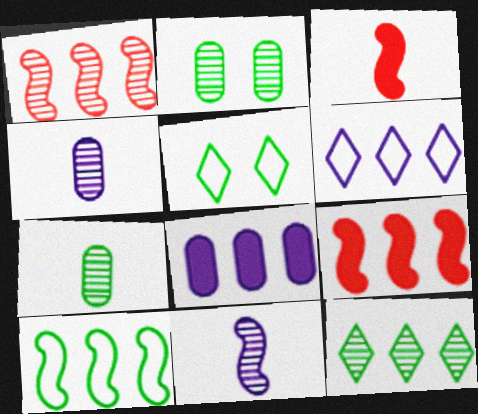[[2, 3, 6], 
[4, 5, 9]]